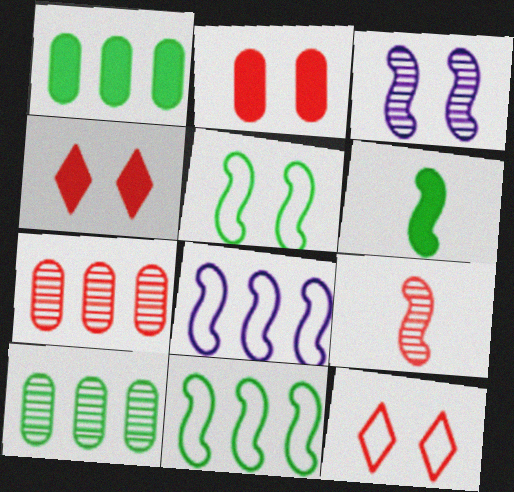[]